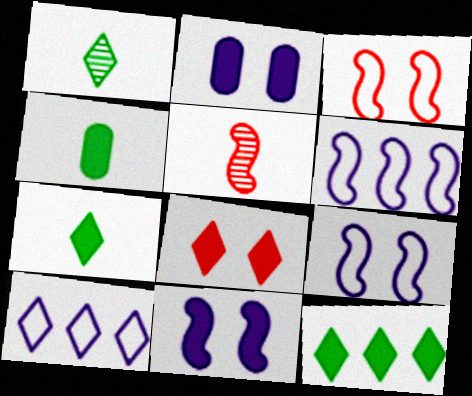[[1, 8, 10]]